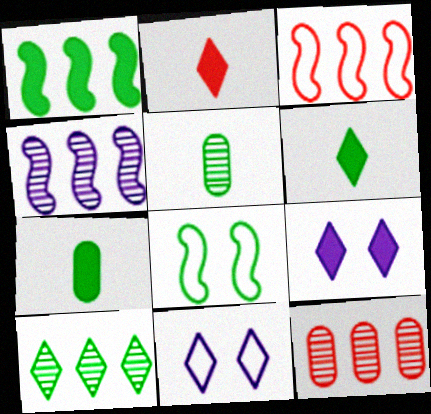[[1, 3, 4], 
[2, 10, 11], 
[3, 5, 9], 
[4, 10, 12], 
[7, 8, 10]]